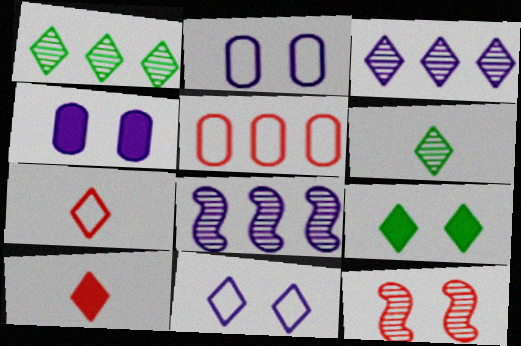[[1, 10, 11], 
[2, 9, 12], 
[3, 7, 9], 
[5, 10, 12]]